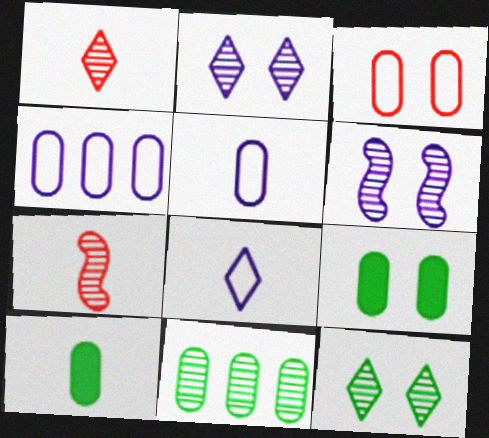[[1, 6, 11], 
[2, 7, 11], 
[7, 8, 10]]